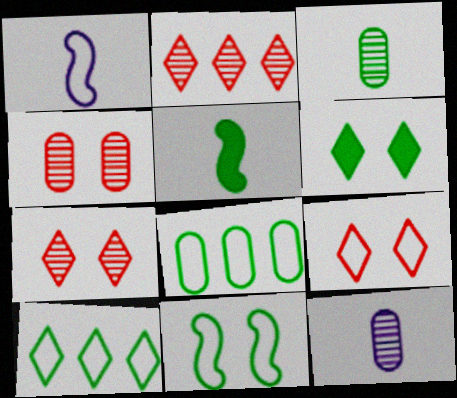[[1, 8, 9]]